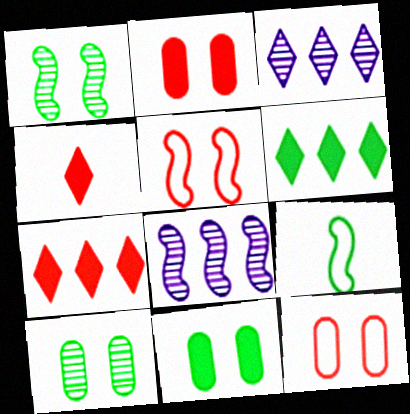[[2, 3, 9], 
[6, 9, 10]]